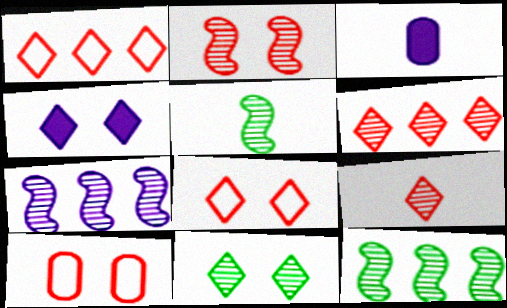[[2, 5, 7], 
[3, 8, 12], 
[4, 8, 11]]